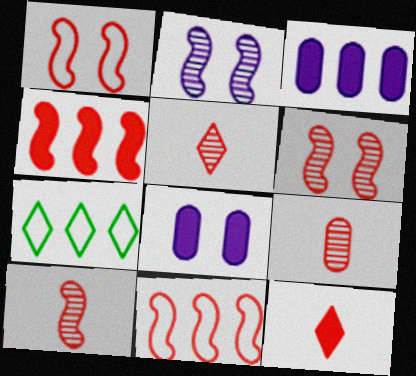[[1, 4, 10], 
[5, 9, 10], 
[7, 8, 10]]